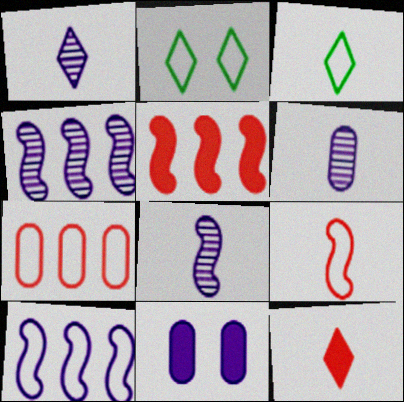[[1, 3, 12], 
[1, 6, 8], 
[1, 10, 11], 
[2, 5, 6]]